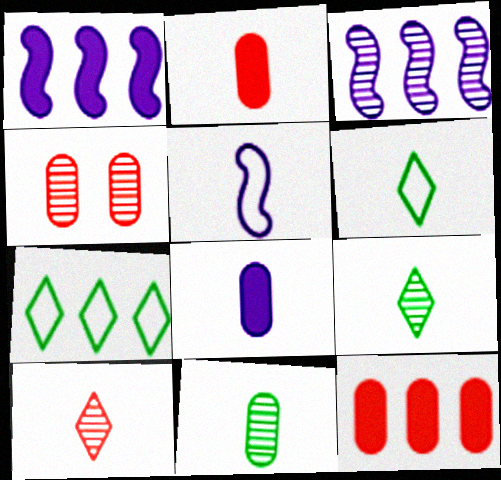[[1, 4, 6], 
[2, 5, 9], 
[3, 4, 9], 
[3, 7, 12]]